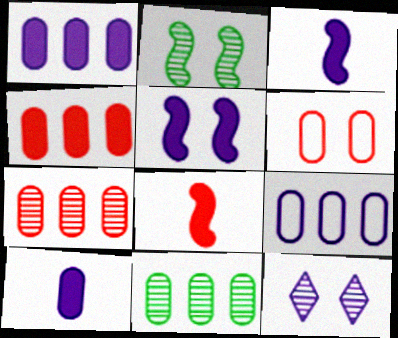[[3, 9, 12], 
[4, 9, 11], 
[6, 10, 11]]